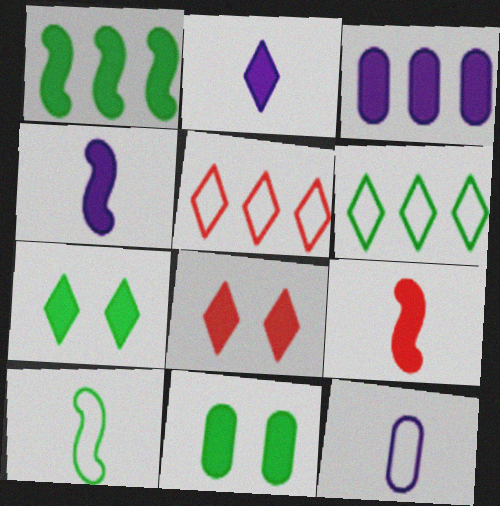[[3, 7, 9]]